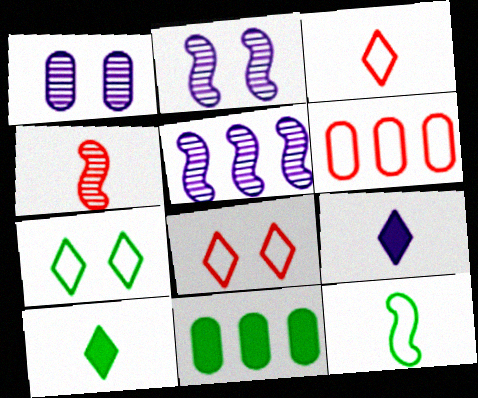[[2, 3, 11], 
[2, 6, 10]]